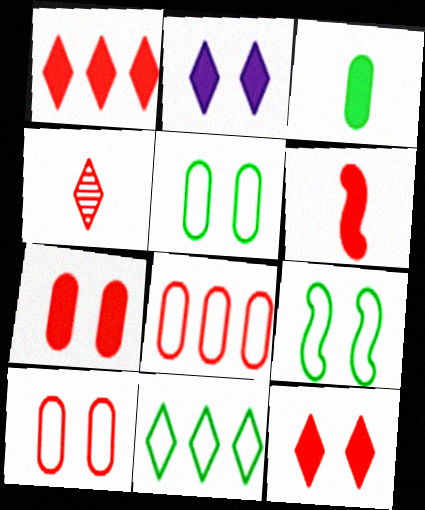[[1, 6, 7], 
[2, 4, 11]]